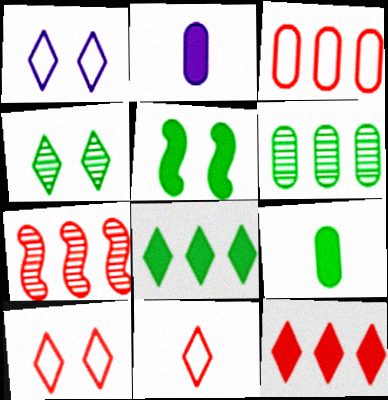[[1, 7, 9], 
[2, 5, 12], 
[3, 7, 12], 
[5, 8, 9]]